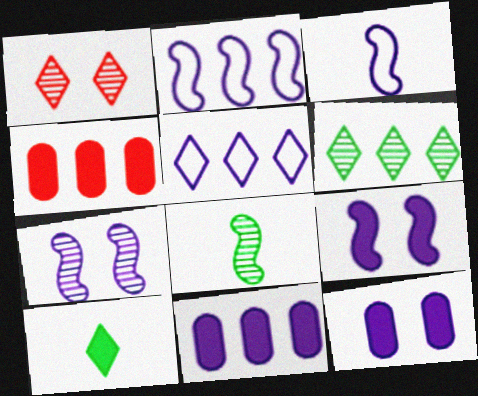[[1, 5, 10], 
[2, 4, 6], 
[4, 9, 10]]